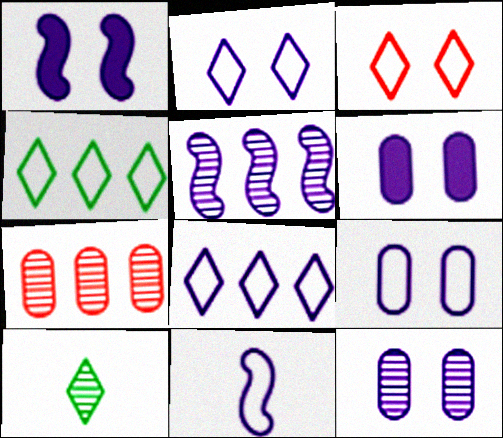[[1, 2, 12], 
[1, 5, 11], 
[6, 9, 12], 
[8, 9, 11]]